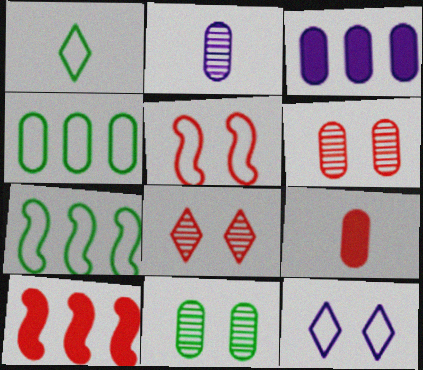[]